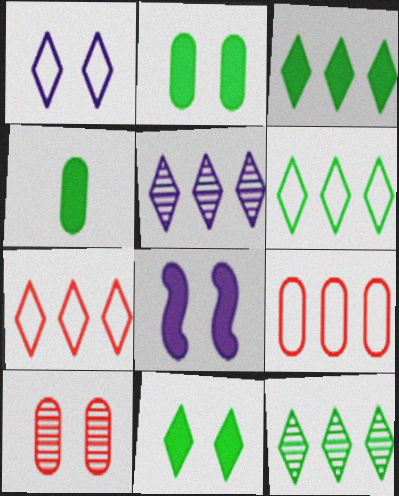[[3, 5, 7], 
[3, 6, 12]]